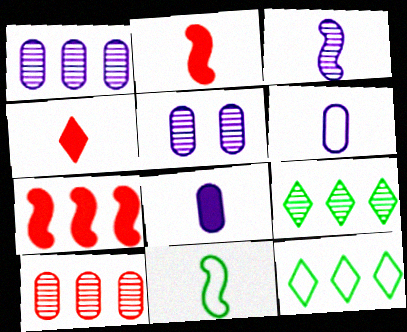[[1, 7, 12], 
[2, 3, 11], 
[2, 5, 12]]